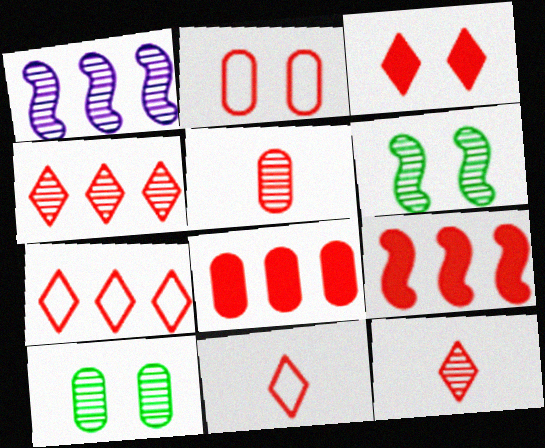[[1, 10, 12], 
[2, 5, 8], 
[2, 9, 12], 
[3, 4, 11], 
[3, 7, 12]]